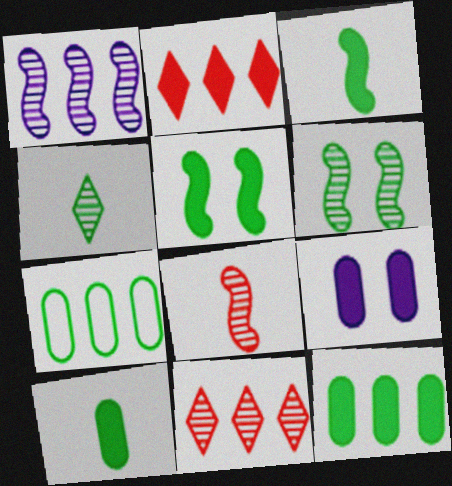[[1, 2, 7], 
[1, 6, 8], 
[2, 3, 9], 
[4, 5, 7]]